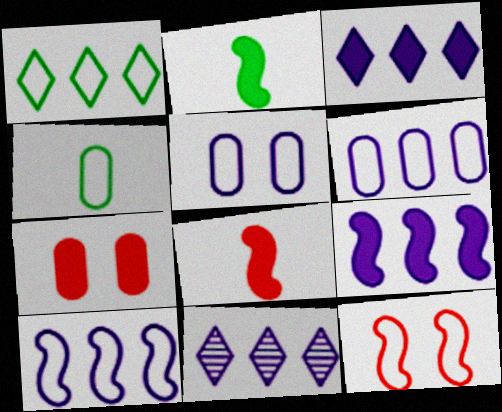[[2, 3, 7], 
[6, 9, 11]]